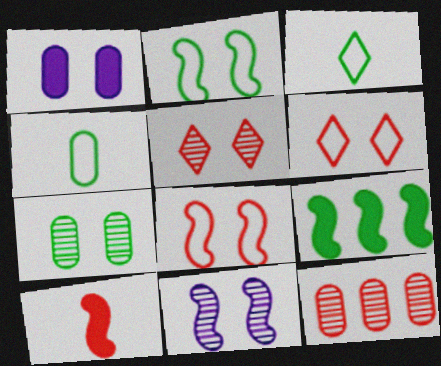[[1, 2, 5], 
[1, 4, 12], 
[3, 7, 9], 
[5, 7, 11], 
[6, 10, 12]]